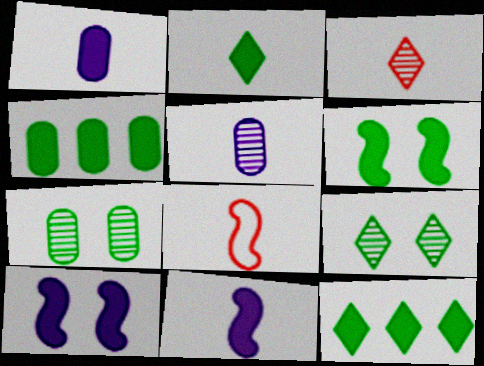[[2, 4, 6], 
[2, 5, 8]]